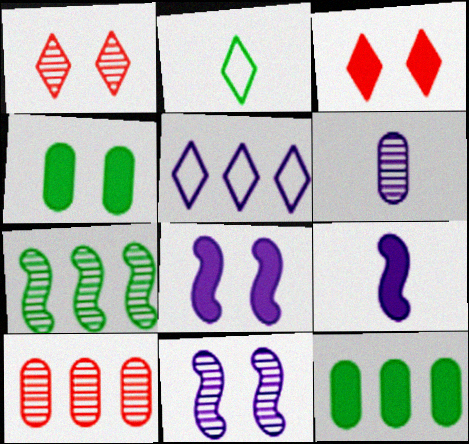[[1, 6, 7], 
[2, 4, 7], 
[2, 8, 10], 
[3, 4, 8], 
[3, 9, 12], 
[5, 6, 8]]